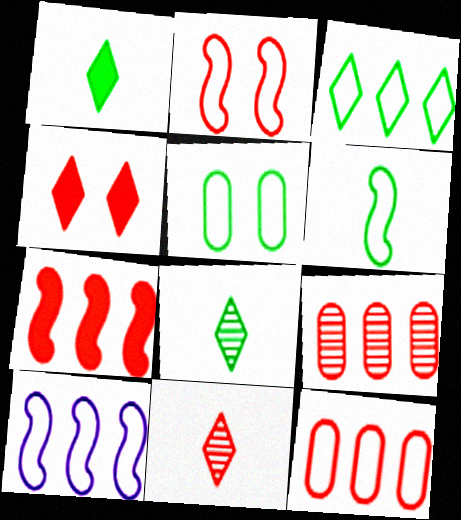[[2, 6, 10], 
[3, 5, 6], 
[3, 10, 12]]